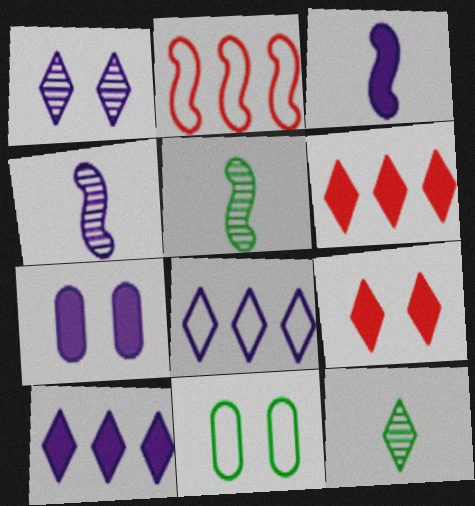[[2, 7, 12], 
[3, 7, 10], 
[4, 6, 11], 
[4, 7, 8], 
[8, 9, 12]]